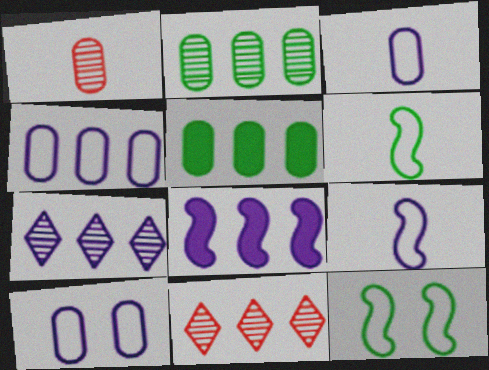[[1, 5, 10], 
[3, 4, 10], 
[4, 7, 8]]